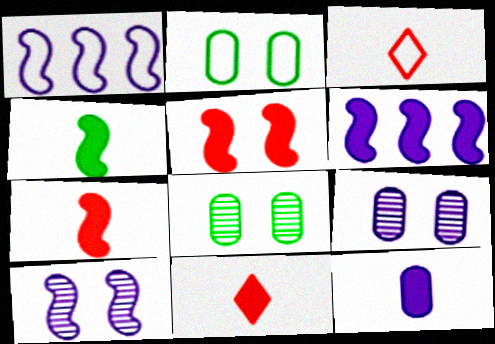[[1, 2, 3], 
[1, 8, 11], 
[3, 6, 8], 
[4, 5, 6], 
[4, 11, 12]]